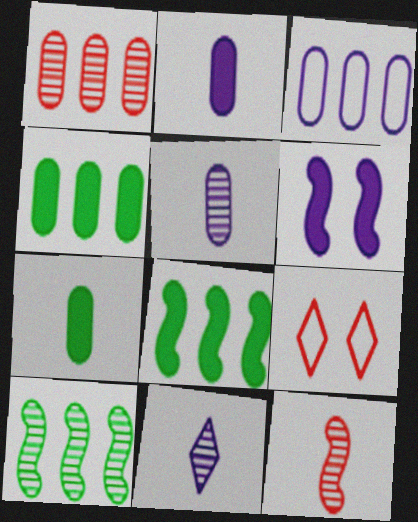[[1, 3, 4], 
[2, 9, 10], 
[3, 6, 11], 
[5, 8, 9]]